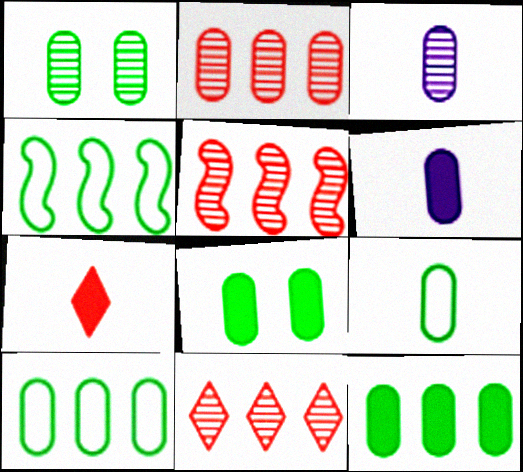[[1, 2, 3], 
[1, 9, 12], 
[2, 5, 11]]